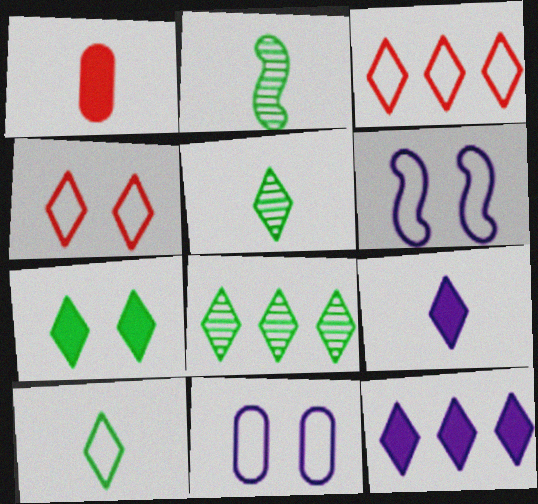[[1, 6, 8], 
[3, 8, 12], 
[4, 5, 12], 
[4, 8, 9], 
[7, 8, 10]]